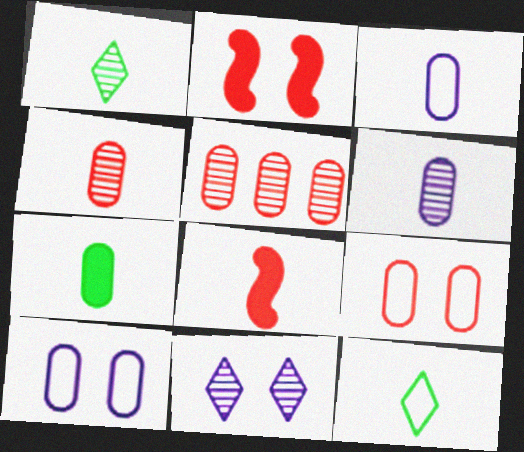[[1, 3, 8], 
[3, 4, 7], 
[5, 7, 10], 
[6, 8, 12]]